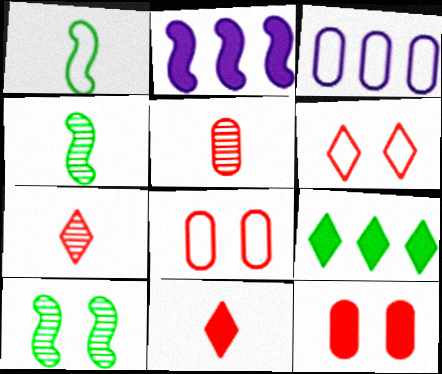[[1, 3, 6], 
[3, 10, 11]]